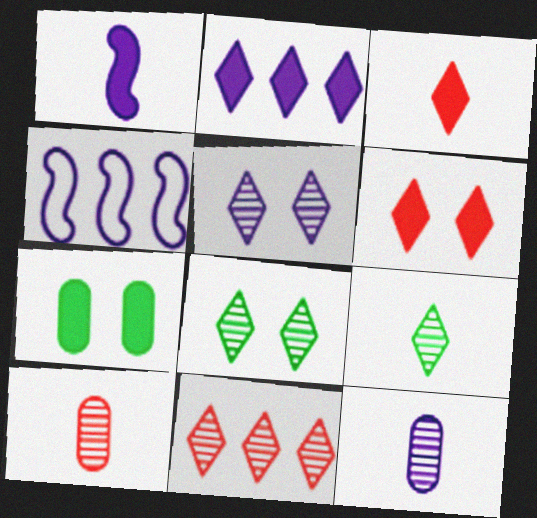[[5, 9, 11]]